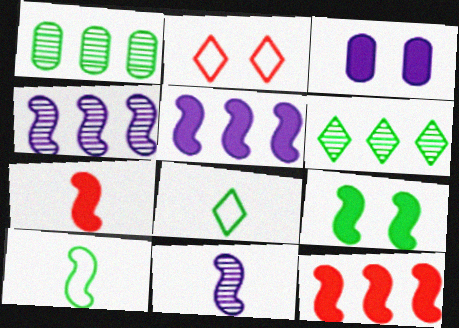[[1, 8, 9], 
[5, 7, 9], 
[7, 10, 11]]